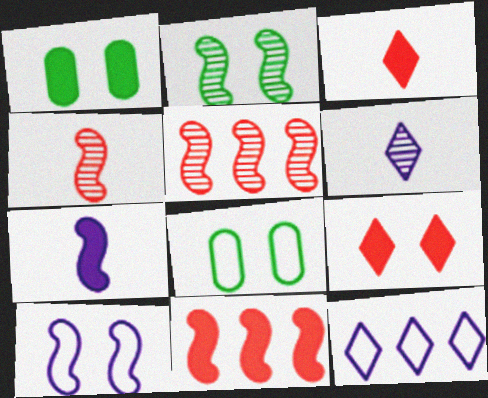[[1, 4, 12], 
[6, 8, 11]]